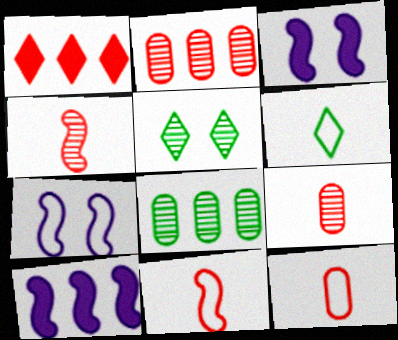[[2, 3, 6], 
[5, 10, 12]]